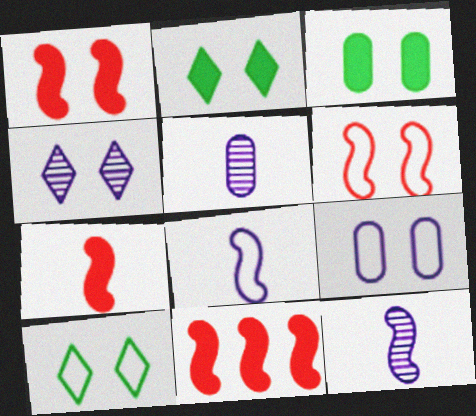[[1, 7, 11], 
[3, 4, 6], 
[5, 10, 11], 
[6, 9, 10]]